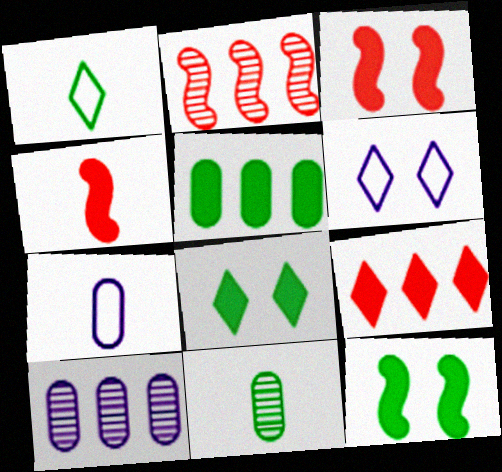[[1, 3, 10], 
[2, 7, 8]]